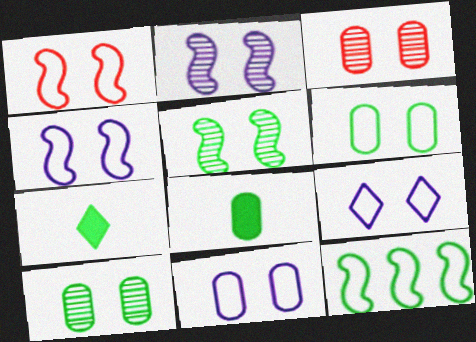[[1, 6, 9], 
[4, 9, 11], 
[7, 10, 12]]